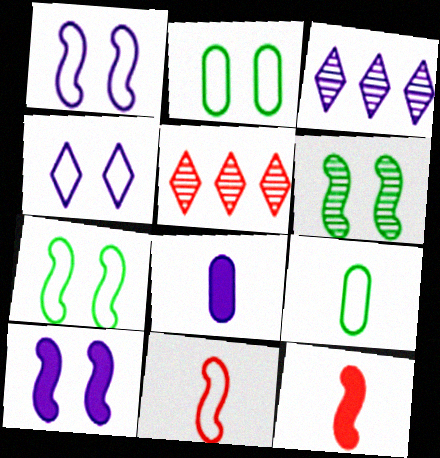[[1, 3, 8], 
[2, 3, 12], 
[5, 7, 8], 
[5, 9, 10]]